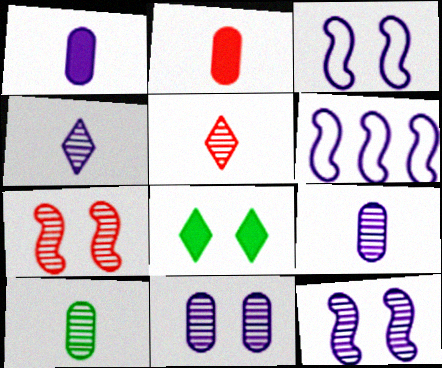[]